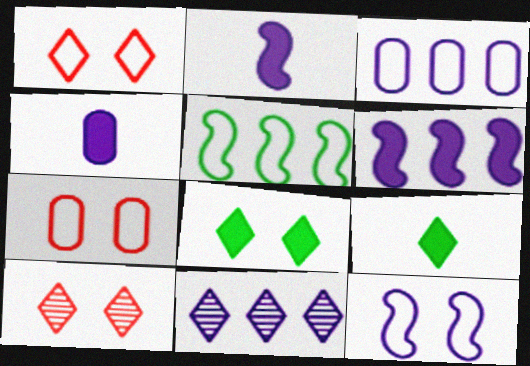[[1, 9, 11], 
[3, 6, 11], 
[4, 5, 10], 
[4, 11, 12]]